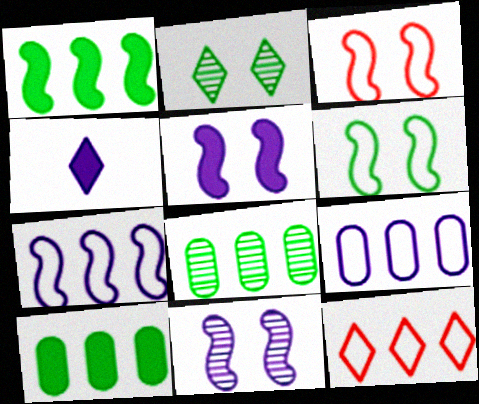[[2, 4, 12], 
[3, 4, 8], 
[4, 9, 11]]